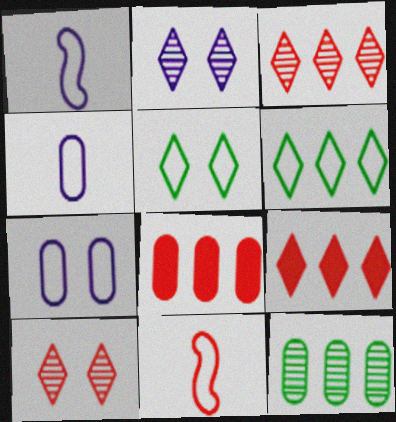[[6, 7, 11], 
[8, 10, 11]]